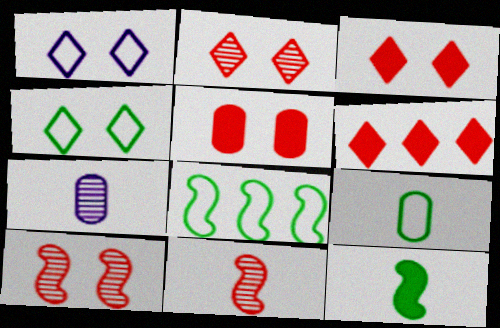[[3, 7, 8], 
[4, 8, 9]]